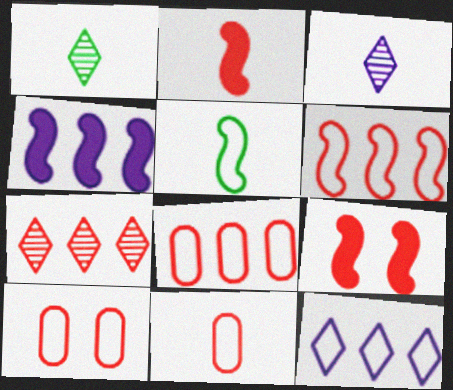[[1, 4, 10], 
[2, 7, 10], 
[5, 10, 12], 
[7, 9, 11], 
[8, 10, 11]]